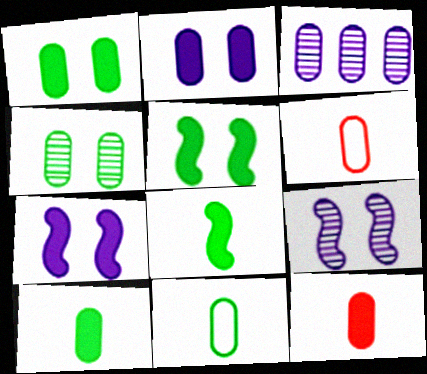[[1, 3, 6]]